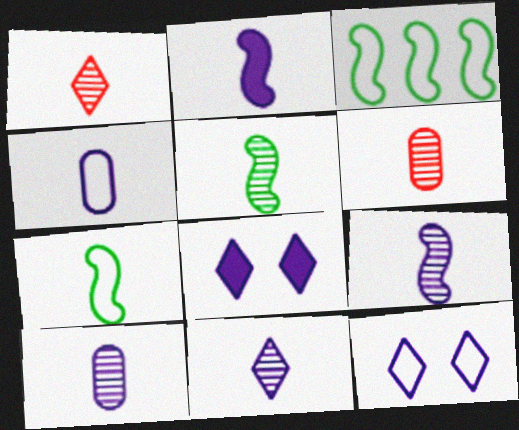[[1, 5, 10], 
[2, 4, 11], 
[3, 6, 8], 
[5, 6, 11], 
[9, 10, 11]]